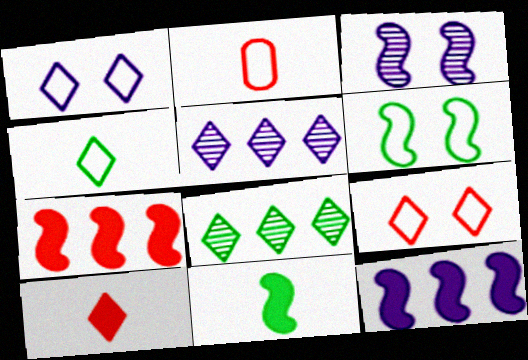[[1, 8, 10]]